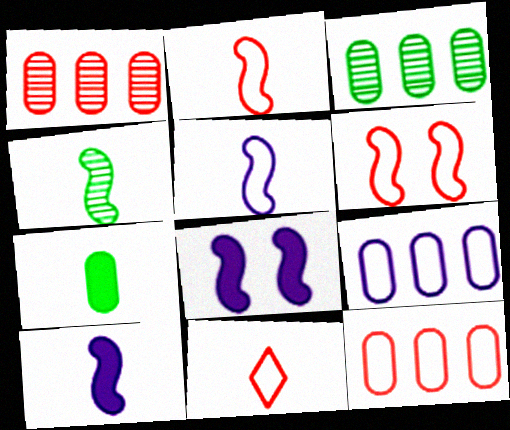[[2, 4, 10], 
[3, 8, 11], 
[6, 11, 12]]